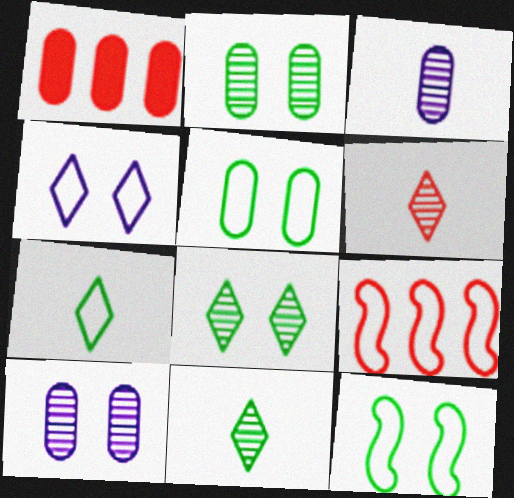[[1, 3, 5]]